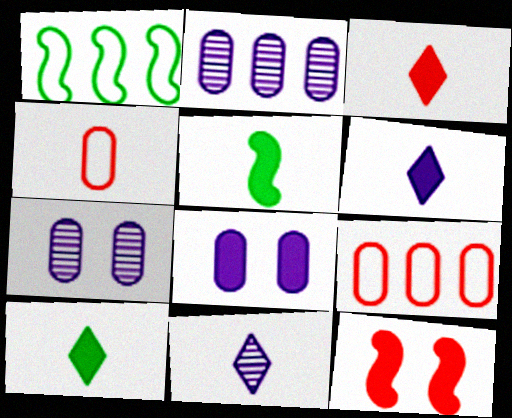[[1, 3, 7], 
[3, 6, 10], 
[4, 5, 11]]